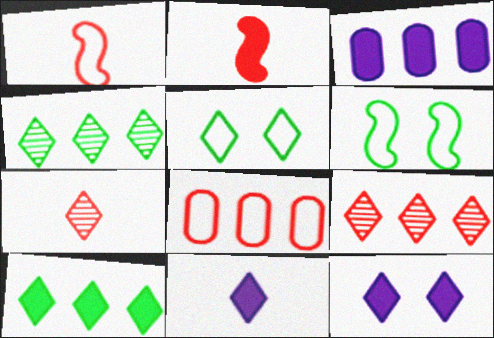[[3, 6, 7], 
[5, 9, 11]]